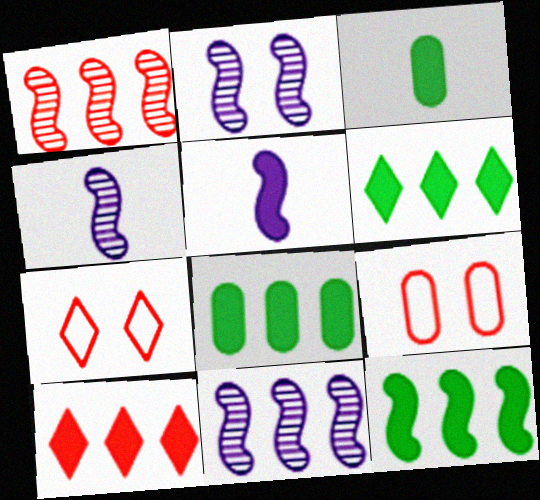[[2, 4, 11], 
[3, 7, 11], 
[4, 6, 9], 
[4, 7, 8], 
[6, 8, 12]]